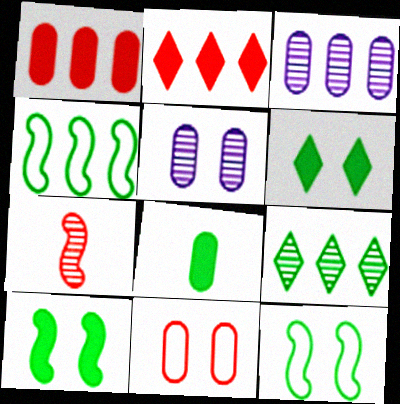[[2, 3, 4], 
[2, 7, 11], 
[3, 8, 11], 
[5, 7, 9], 
[8, 9, 12]]